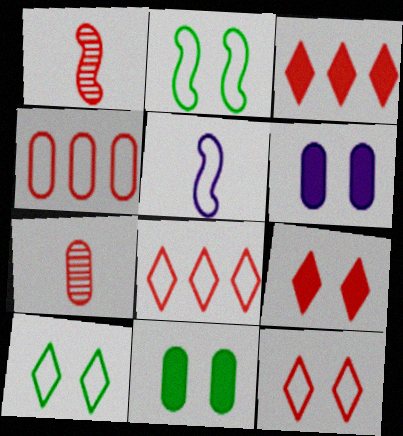[[1, 4, 9], 
[4, 5, 10]]